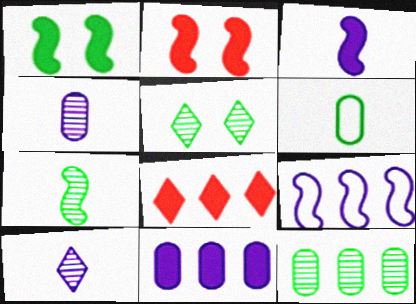[[2, 7, 9], 
[5, 7, 12], 
[8, 9, 12]]